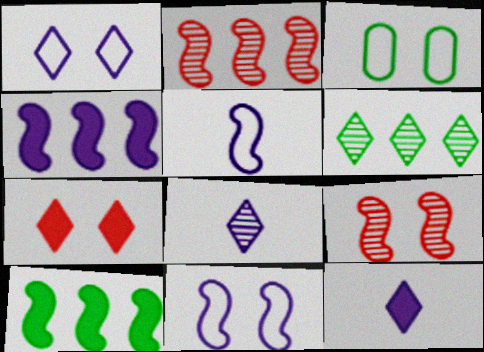[[2, 3, 12], 
[5, 9, 10]]